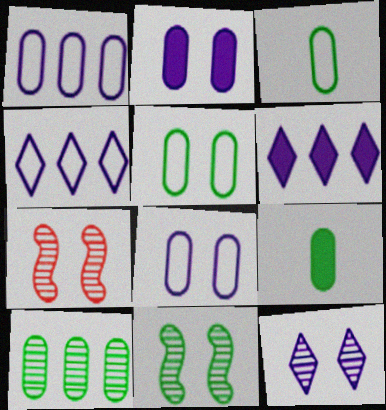[[3, 6, 7], 
[4, 7, 9], 
[5, 9, 10]]